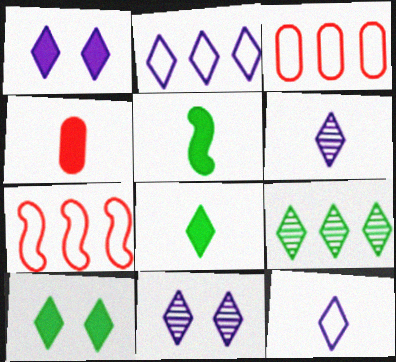[[1, 2, 6], 
[3, 5, 11]]